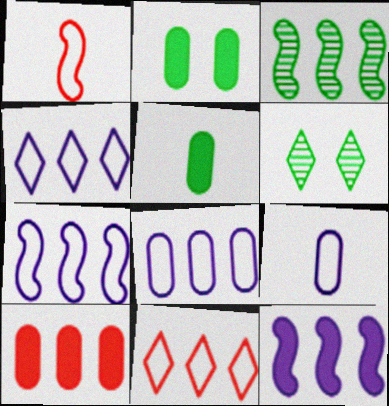[[3, 4, 10], 
[4, 7, 8]]